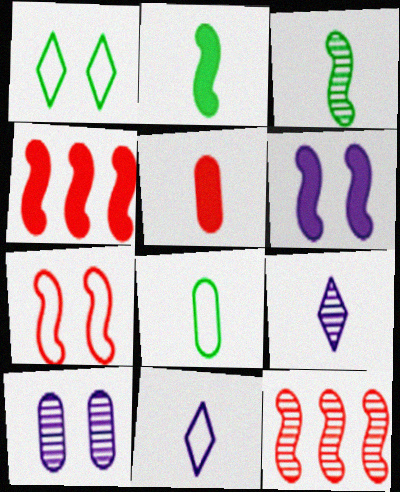[[2, 4, 6], 
[3, 5, 11]]